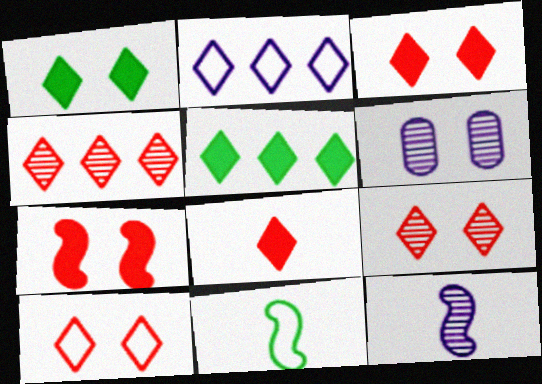[[2, 4, 5], 
[3, 9, 10], 
[4, 8, 10]]